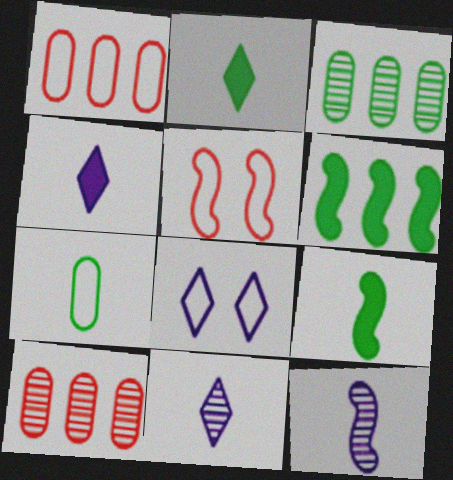[[3, 4, 5], 
[5, 6, 12], 
[8, 9, 10]]